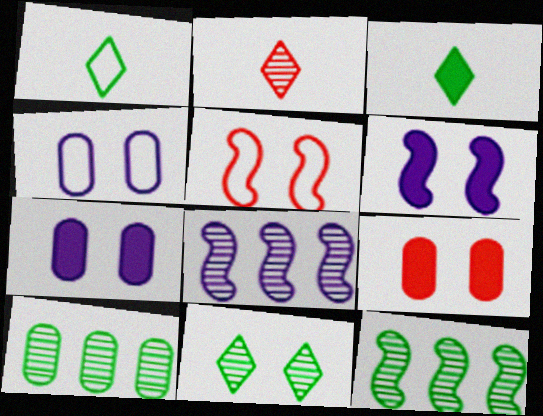[[1, 8, 9], 
[5, 7, 11]]